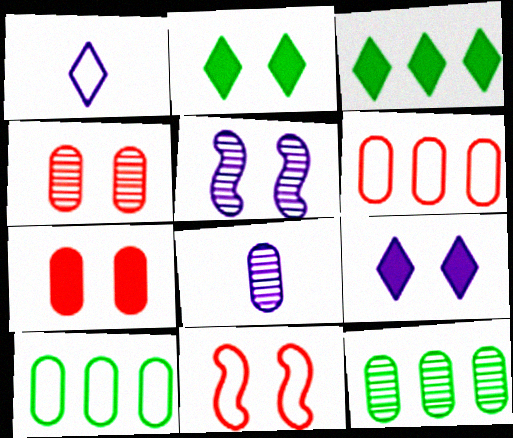[[1, 10, 11], 
[3, 8, 11], 
[4, 8, 12], 
[7, 8, 10]]